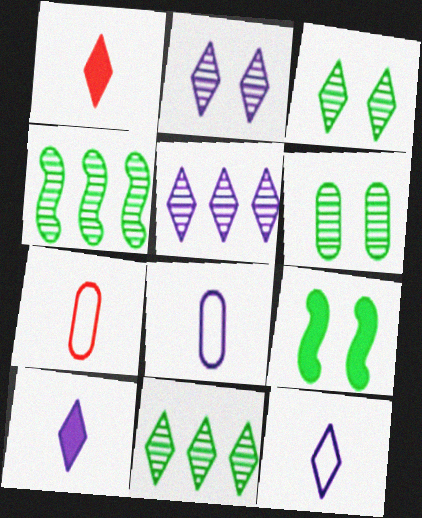[[5, 7, 9]]